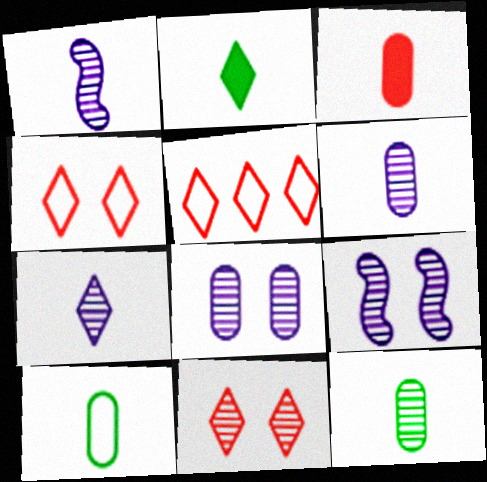[[1, 6, 7], 
[3, 6, 10]]